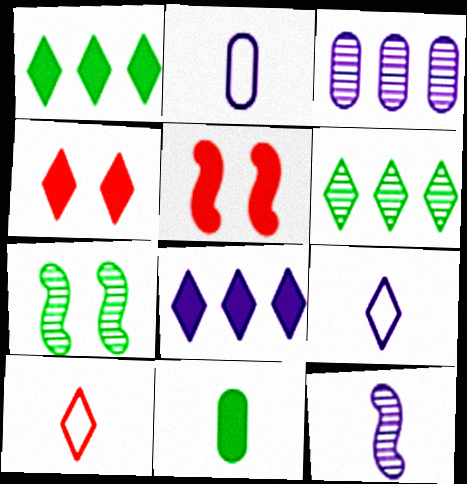[[2, 5, 6], 
[4, 6, 9], 
[5, 8, 11], 
[10, 11, 12]]